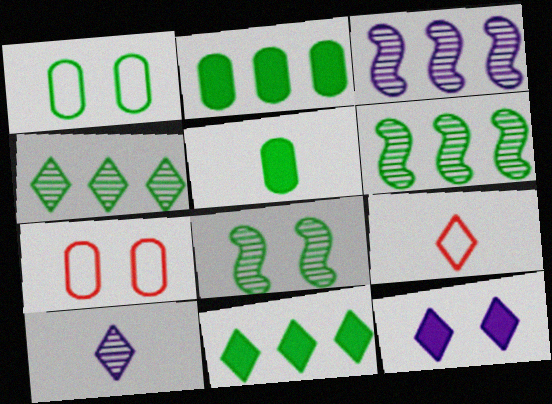[[4, 9, 12], 
[7, 8, 12]]